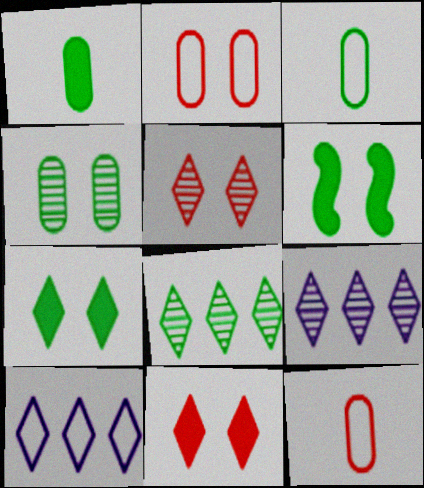[[3, 6, 8], 
[6, 9, 12]]